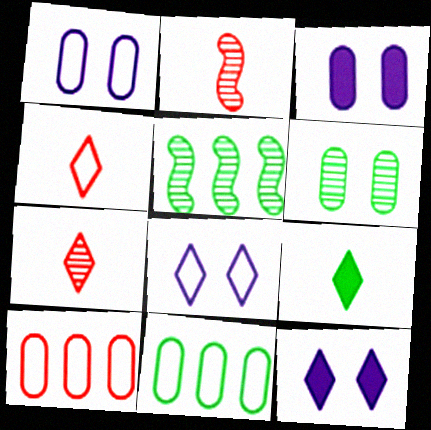[[2, 11, 12], 
[3, 4, 5]]